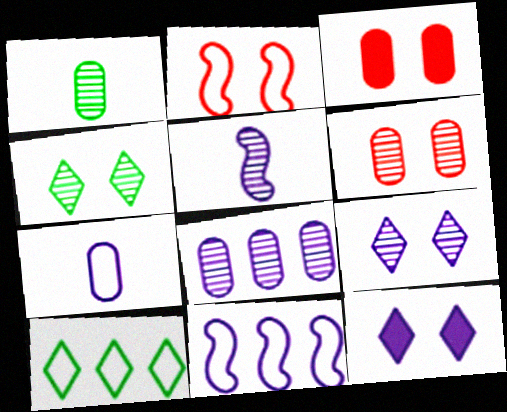[[1, 6, 8], 
[2, 7, 10], 
[3, 5, 10], 
[5, 8, 9]]